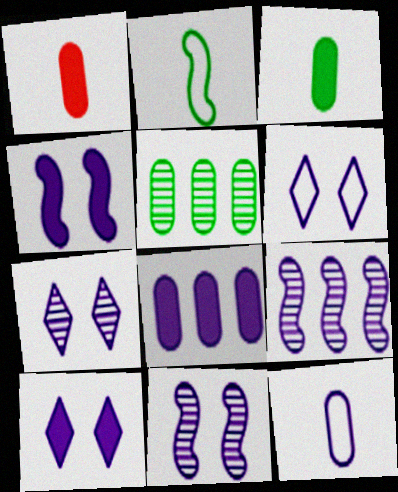[[6, 7, 10], 
[9, 10, 12]]